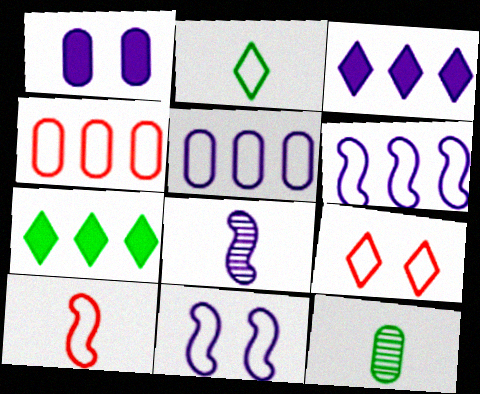[[1, 4, 12], 
[2, 4, 11], 
[4, 9, 10]]